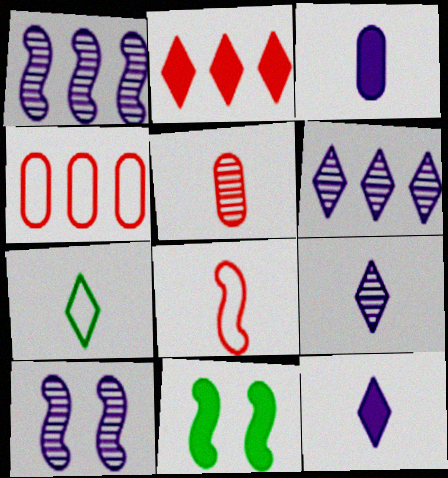[[1, 8, 11], 
[2, 3, 11], 
[4, 9, 11]]